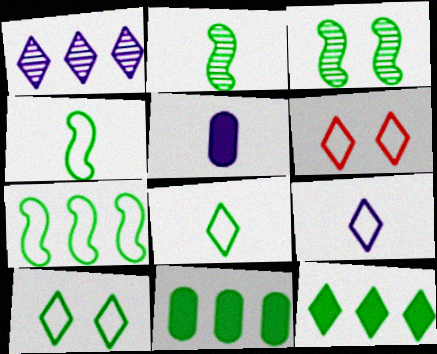[[2, 10, 11], 
[3, 8, 11]]